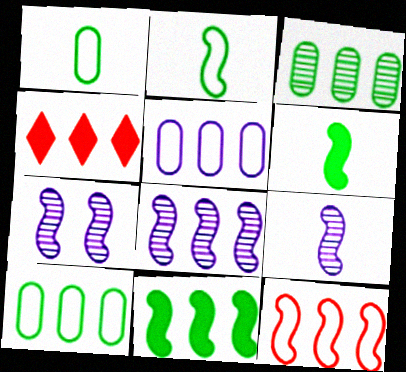[[1, 4, 7], 
[4, 8, 10], 
[6, 7, 12], 
[7, 8, 9], 
[8, 11, 12]]